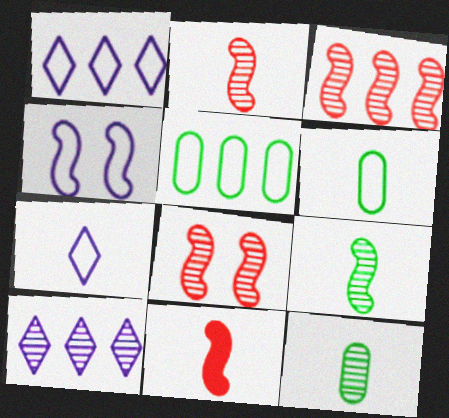[[2, 3, 8], 
[7, 11, 12], 
[8, 10, 12]]